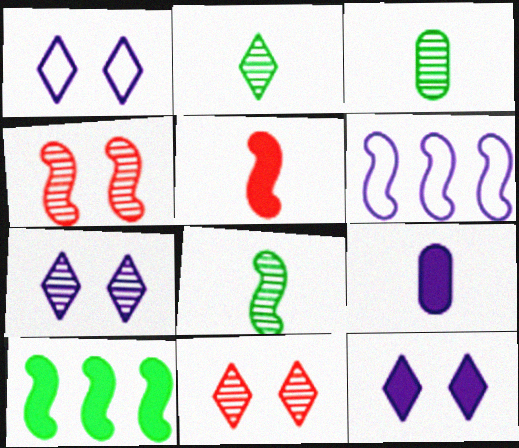[[1, 7, 12], 
[2, 3, 8], 
[6, 7, 9]]